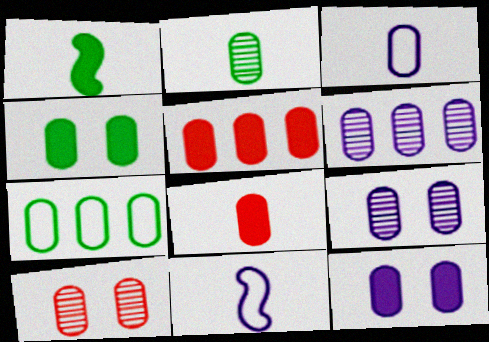[[2, 3, 8], 
[2, 4, 7], 
[2, 6, 10], 
[3, 6, 12], 
[5, 6, 7], 
[7, 8, 9]]